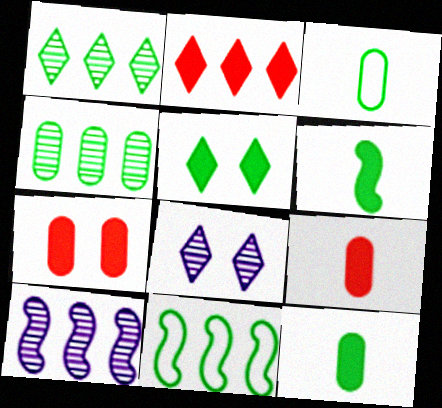[[8, 9, 11]]